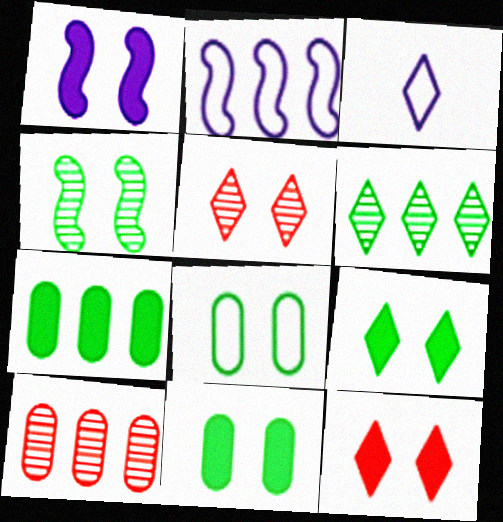[[1, 5, 8], 
[1, 11, 12], 
[3, 6, 12], 
[4, 8, 9]]